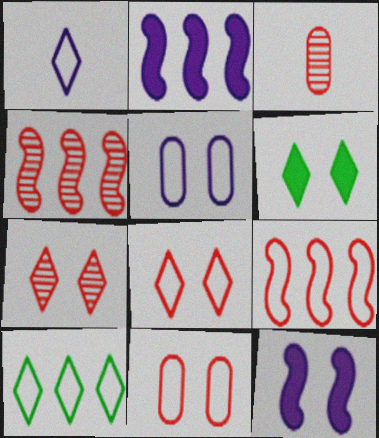[[1, 8, 10], 
[3, 4, 7], 
[3, 10, 12]]